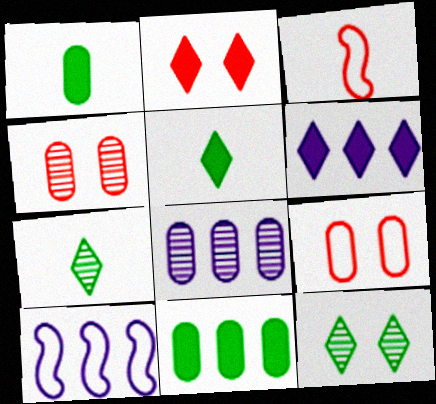[[1, 8, 9], 
[2, 5, 6], 
[4, 5, 10], 
[6, 8, 10]]